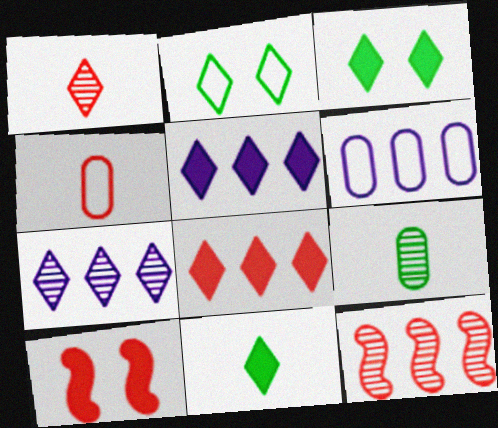[[1, 2, 5]]